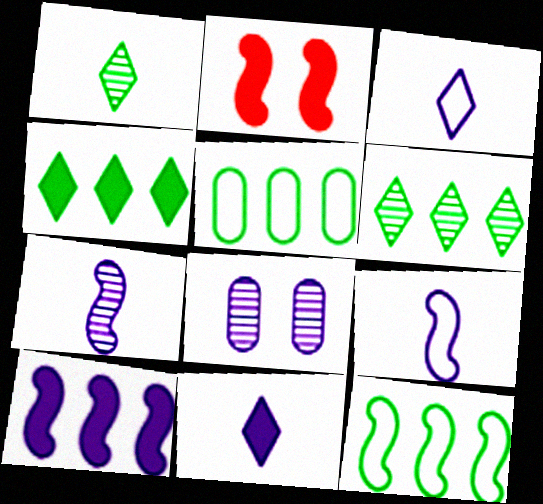[[2, 7, 12], 
[3, 8, 10]]